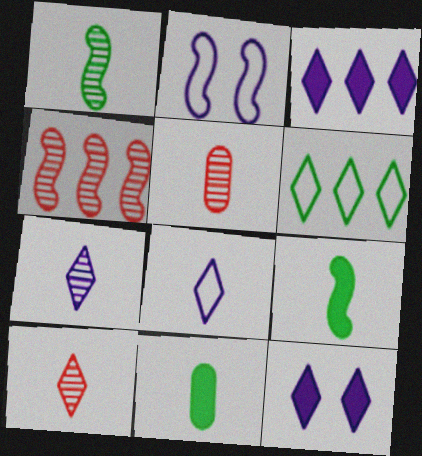[[1, 5, 7], 
[2, 4, 9], 
[5, 8, 9], 
[6, 10, 12]]